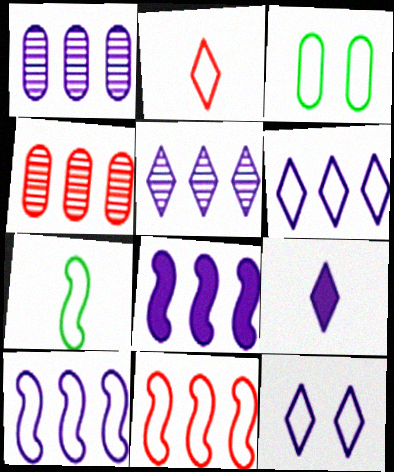[[1, 6, 8], 
[2, 3, 10], 
[5, 9, 12]]